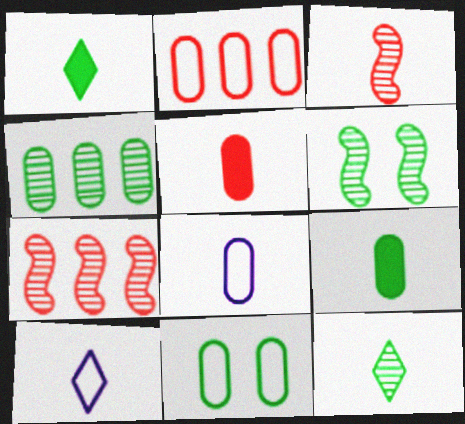[[1, 3, 8], 
[2, 8, 11], 
[3, 9, 10], 
[4, 6, 12], 
[4, 9, 11]]